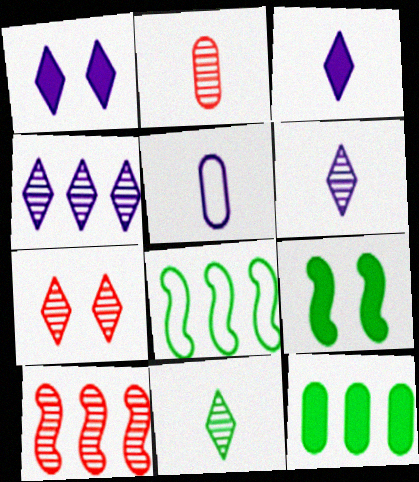[[1, 2, 8], 
[2, 7, 10], 
[4, 7, 11]]